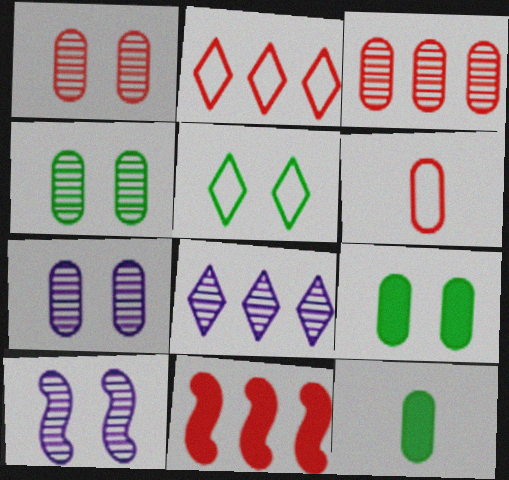[[1, 4, 7], 
[2, 3, 11], 
[2, 10, 12]]